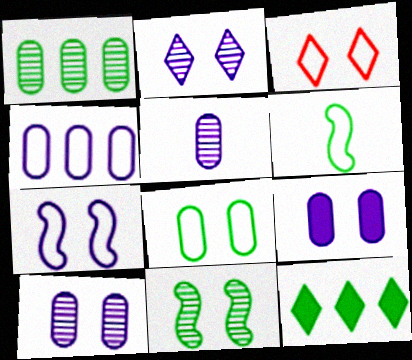[[2, 7, 9], 
[3, 4, 6], 
[3, 7, 8], 
[3, 9, 11], 
[4, 5, 9]]